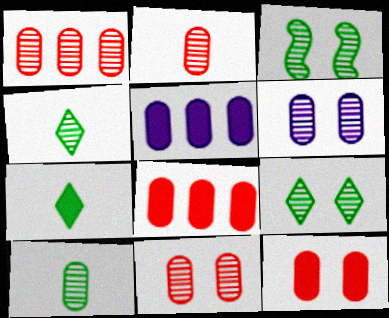[[1, 2, 11], 
[1, 6, 10]]